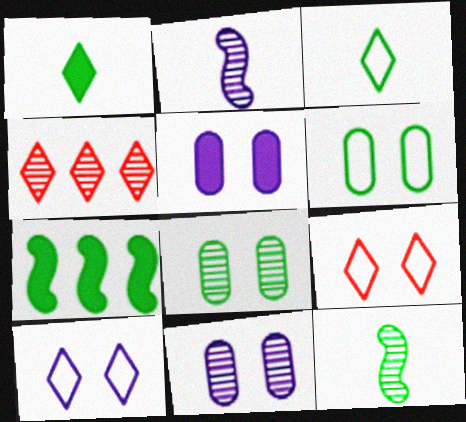[[1, 4, 10], 
[2, 4, 8], 
[3, 7, 8], 
[4, 11, 12]]